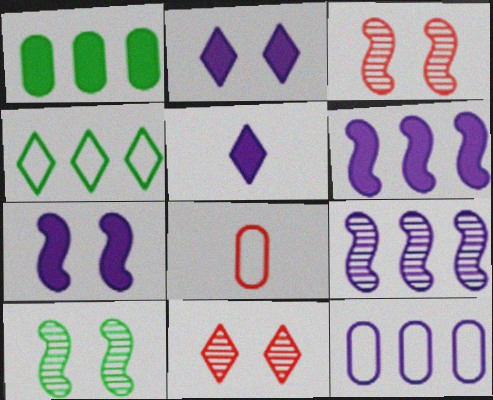[[4, 5, 11]]